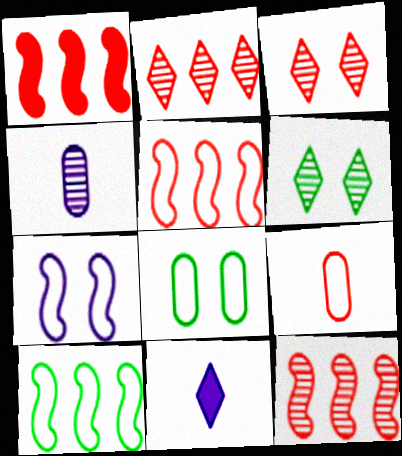[[1, 3, 9], 
[1, 5, 12], 
[4, 6, 12], 
[8, 11, 12]]